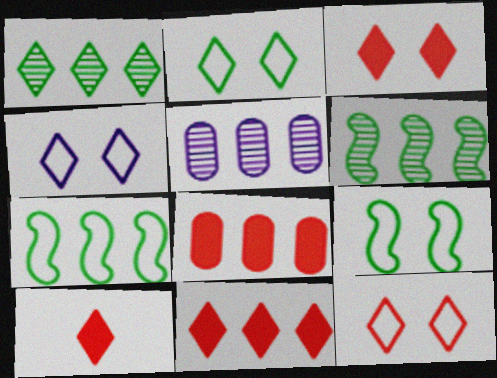[[1, 4, 10], 
[2, 4, 12], 
[3, 10, 11], 
[5, 7, 11], 
[5, 9, 10]]